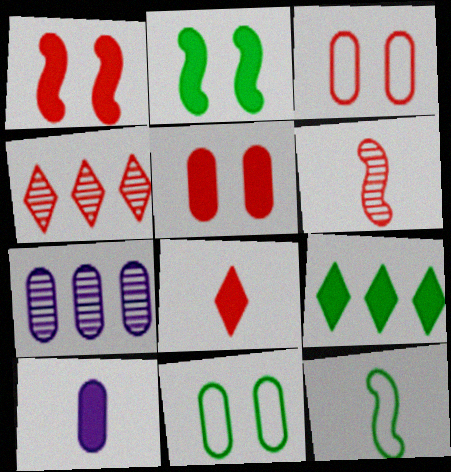[[1, 9, 10]]